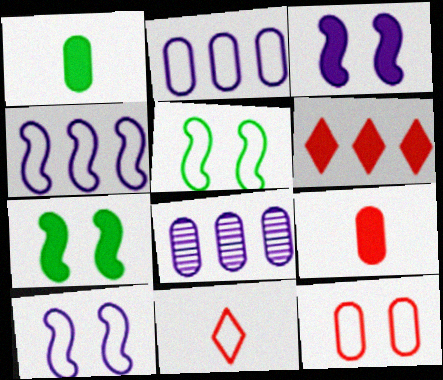[[1, 3, 6], 
[1, 8, 12], 
[2, 5, 11], 
[7, 8, 11]]